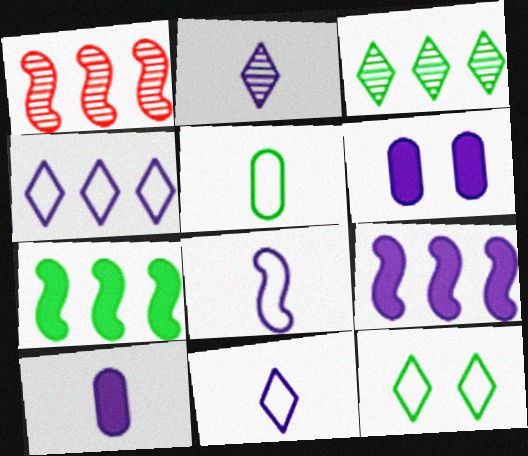[[1, 10, 12], 
[2, 8, 10]]